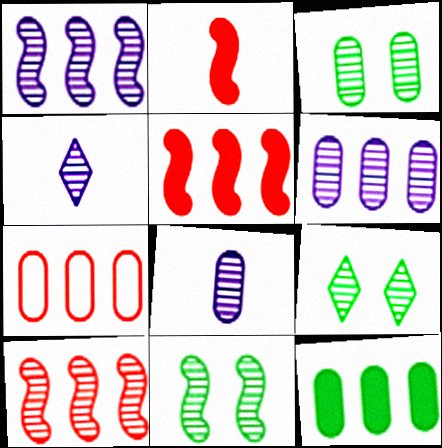[[3, 4, 10], 
[3, 9, 11], 
[6, 7, 12], 
[8, 9, 10]]